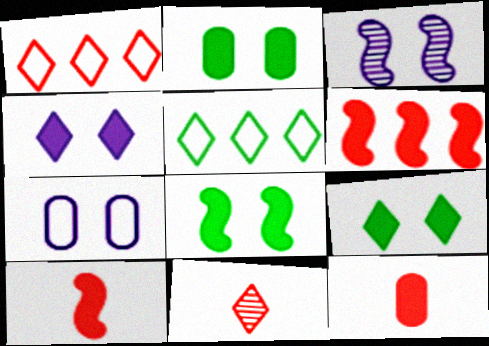[[2, 8, 9], 
[3, 4, 7], 
[3, 5, 12], 
[4, 5, 11]]